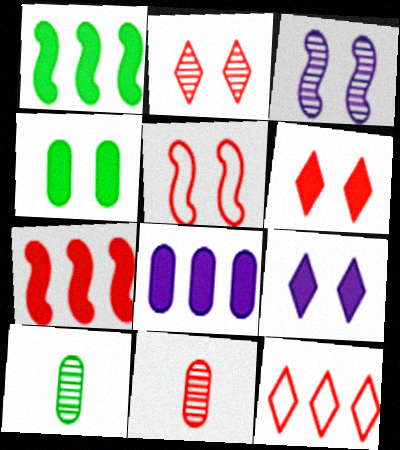[]